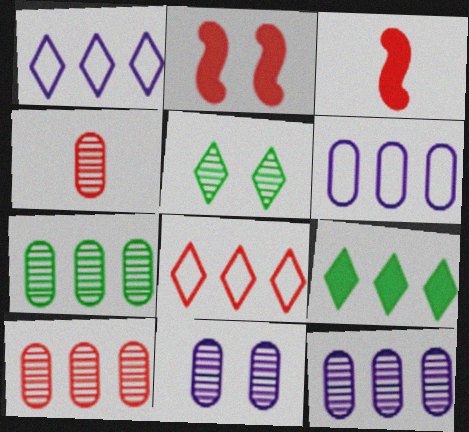[[2, 4, 8], 
[3, 5, 6], 
[4, 7, 11], 
[7, 10, 12]]